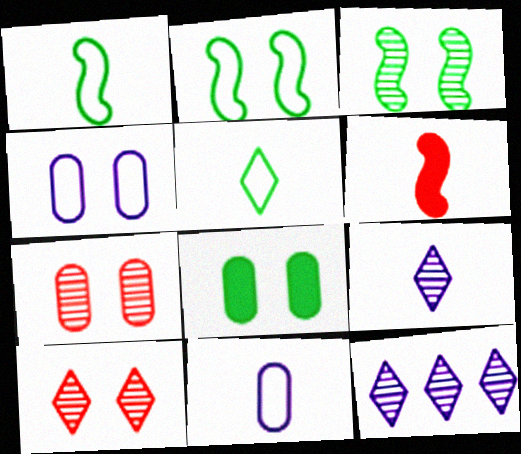[[4, 7, 8]]